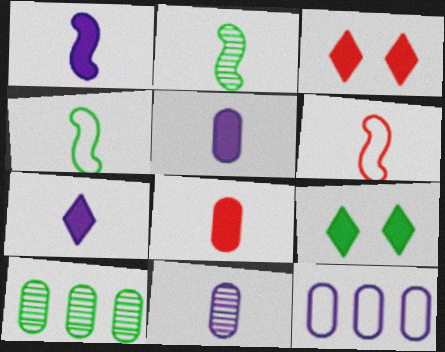[[1, 2, 6], 
[1, 5, 7], 
[2, 3, 12], 
[4, 9, 10]]